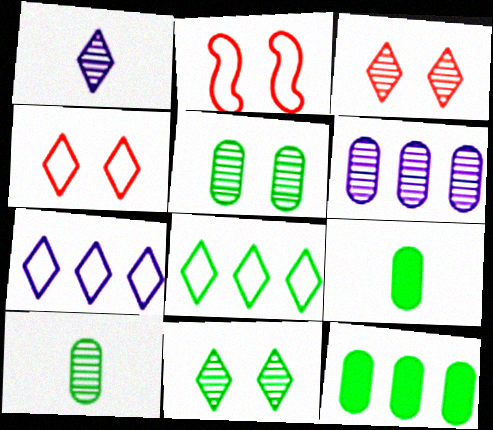[[1, 2, 12]]